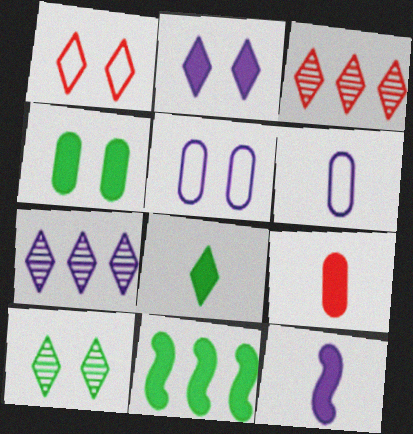[[1, 2, 10], 
[1, 7, 8], 
[2, 9, 11], 
[4, 8, 11], 
[5, 7, 12], 
[8, 9, 12]]